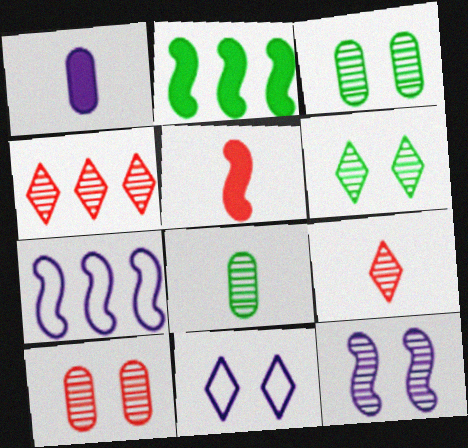[[4, 8, 12], 
[6, 10, 12]]